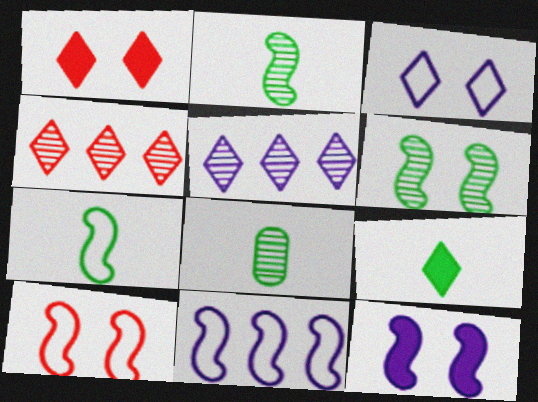[[1, 8, 11], 
[3, 4, 9], 
[6, 10, 12], 
[7, 8, 9], 
[7, 10, 11]]